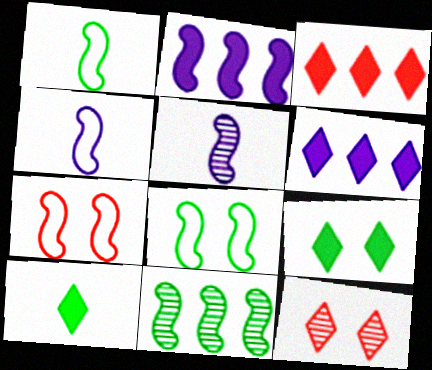[]